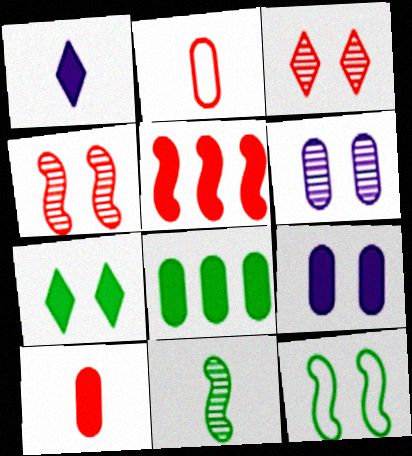[[1, 2, 11], 
[2, 3, 5], 
[2, 6, 8], 
[3, 9, 12], 
[8, 9, 10]]